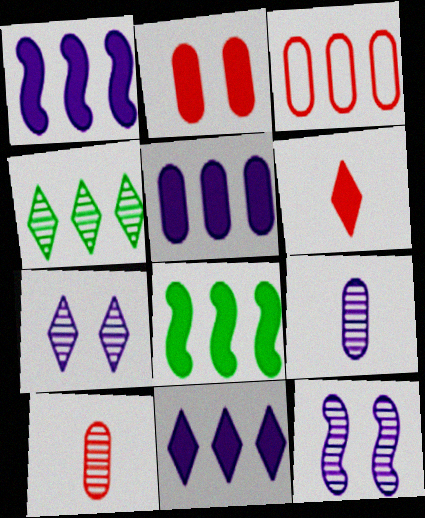[[1, 3, 4], 
[1, 5, 11], 
[2, 3, 10], 
[4, 10, 12]]